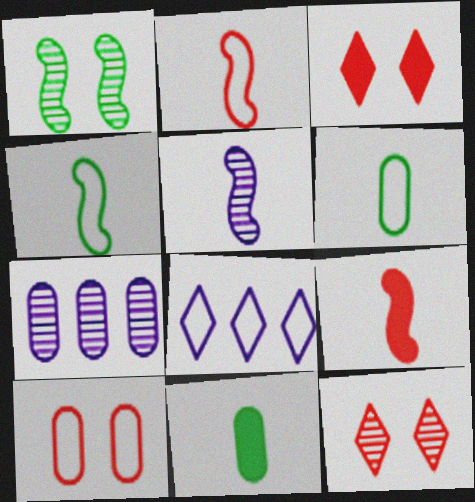[[3, 4, 7], 
[4, 5, 9], 
[4, 8, 10], 
[7, 10, 11]]